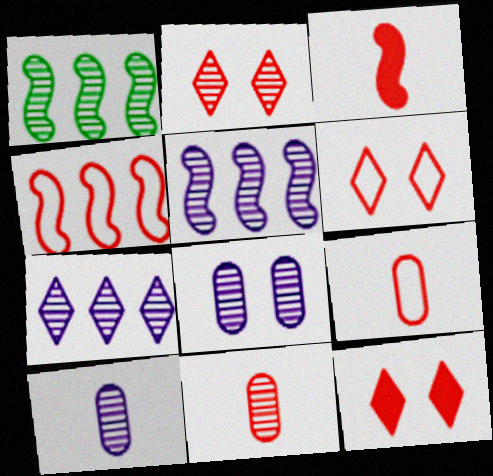[[1, 2, 10], 
[2, 6, 12], 
[4, 6, 9], 
[4, 11, 12]]